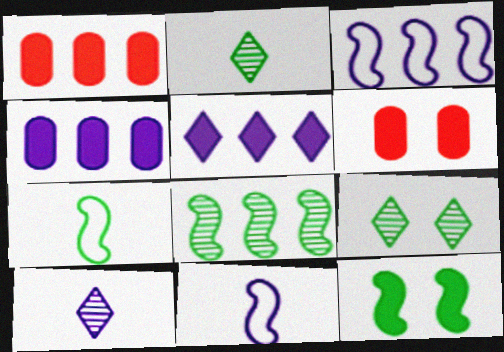[[1, 9, 11], 
[2, 3, 6], 
[7, 8, 12]]